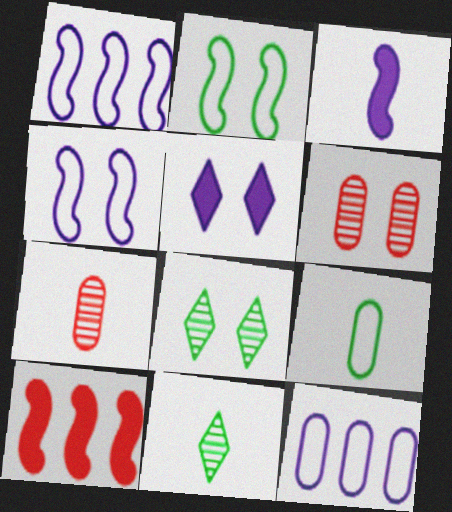[[2, 5, 6]]